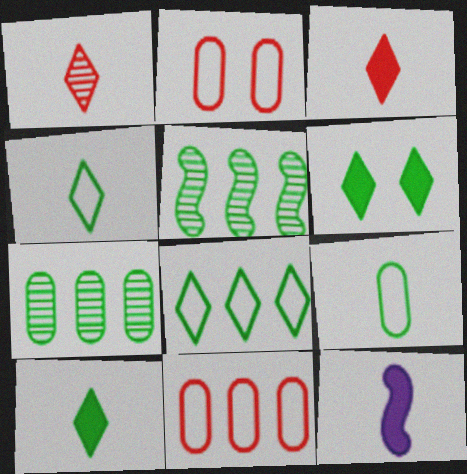[[1, 9, 12], 
[5, 6, 9]]